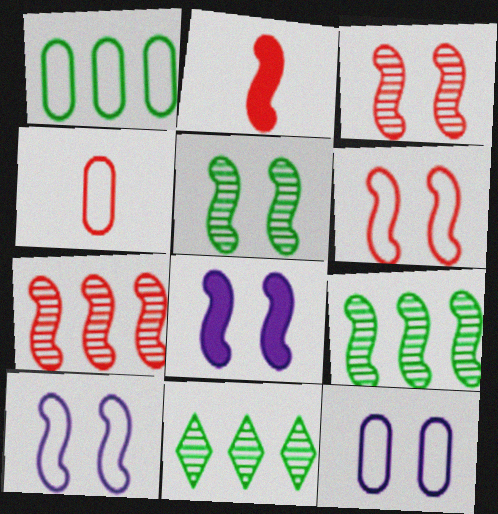[[1, 4, 12], 
[2, 6, 7], 
[2, 9, 10], 
[2, 11, 12], 
[4, 8, 11], 
[5, 6, 8]]